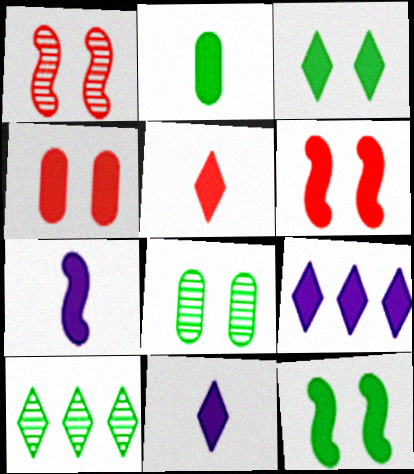[[2, 5, 7], 
[2, 6, 9], 
[3, 5, 9]]